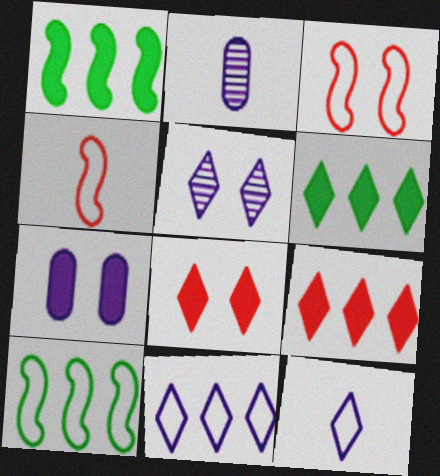[[2, 3, 6], 
[2, 8, 10]]